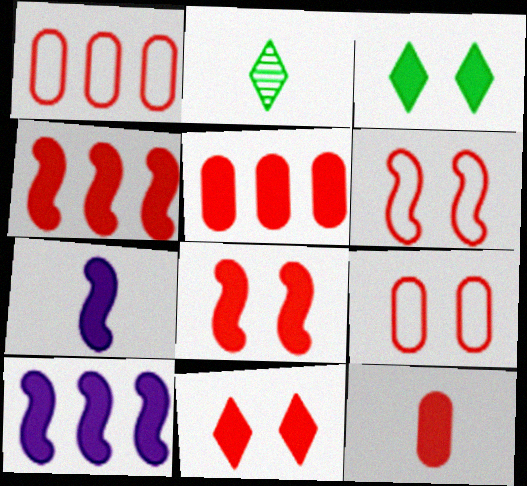[[2, 9, 10], 
[3, 5, 7], 
[3, 10, 12], 
[4, 11, 12]]